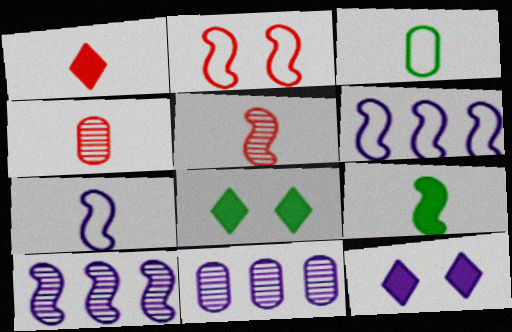[[2, 9, 10], 
[4, 6, 8], 
[5, 7, 9], 
[7, 11, 12]]